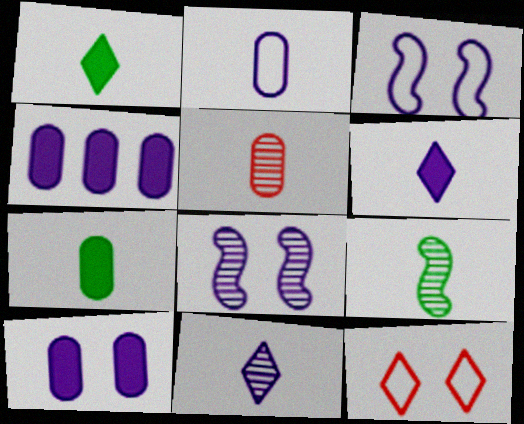[[2, 5, 7], 
[3, 4, 11], 
[4, 9, 12], 
[5, 9, 11]]